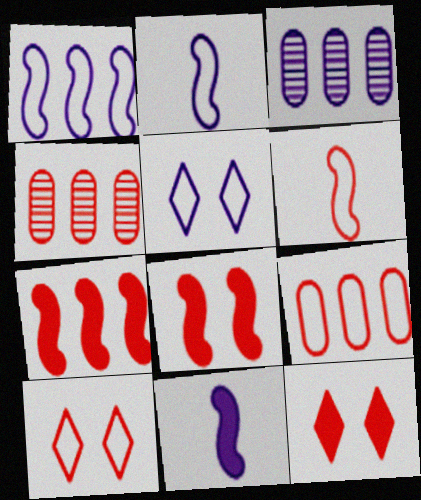[[3, 5, 11], 
[4, 6, 12], 
[6, 9, 10]]